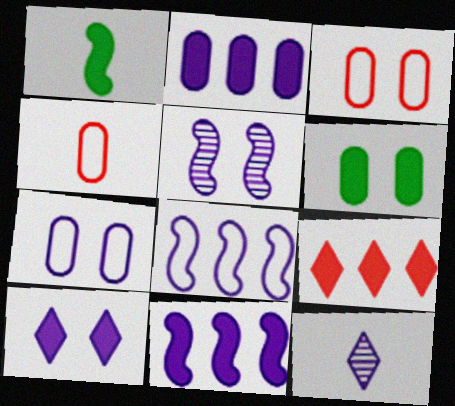[[1, 4, 12], 
[5, 7, 10], 
[7, 11, 12]]